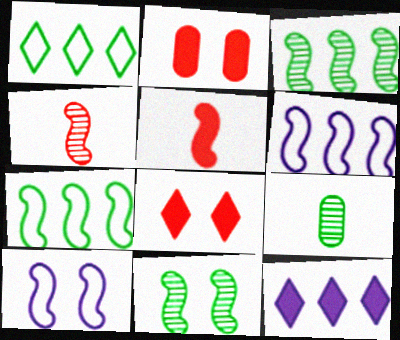[[3, 5, 10], 
[5, 6, 11], 
[6, 8, 9]]